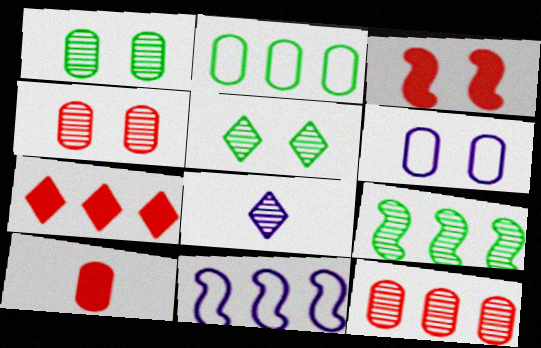[[2, 3, 8], 
[3, 5, 6], 
[3, 7, 10], 
[4, 8, 9], 
[5, 10, 11]]